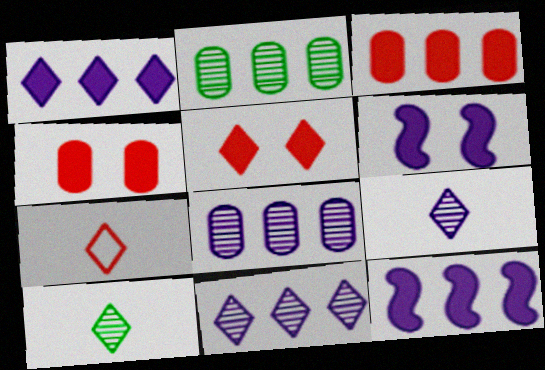[[2, 6, 7]]